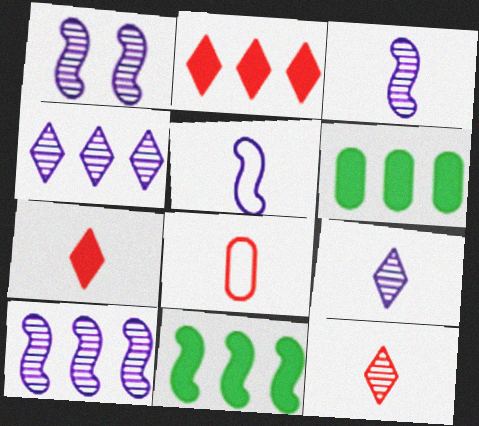[[1, 3, 10]]